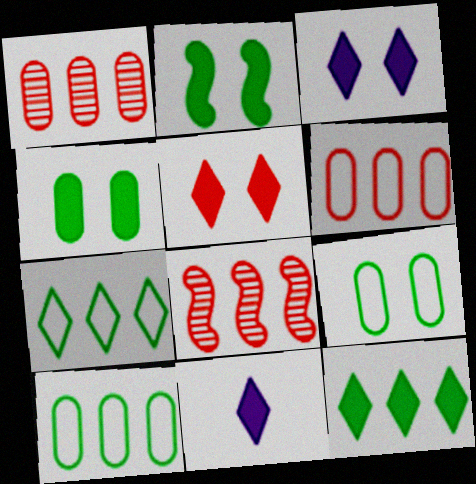[[5, 11, 12], 
[8, 9, 11]]